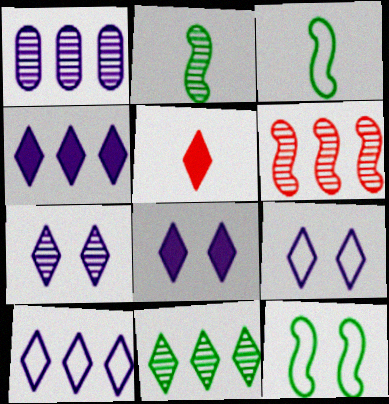[[1, 5, 12], 
[1, 6, 11], 
[5, 9, 11], 
[7, 8, 9]]